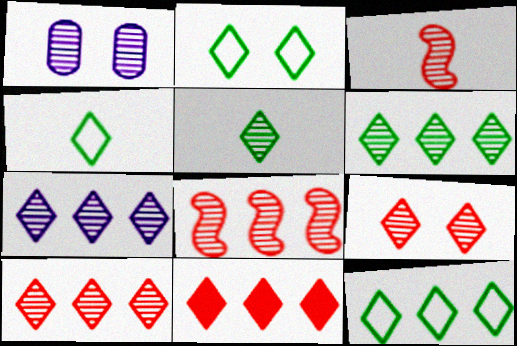[[1, 3, 6], 
[1, 5, 8], 
[2, 4, 12], 
[5, 7, 9], 
[6, 7, 10], 
[7, 11, 12]]